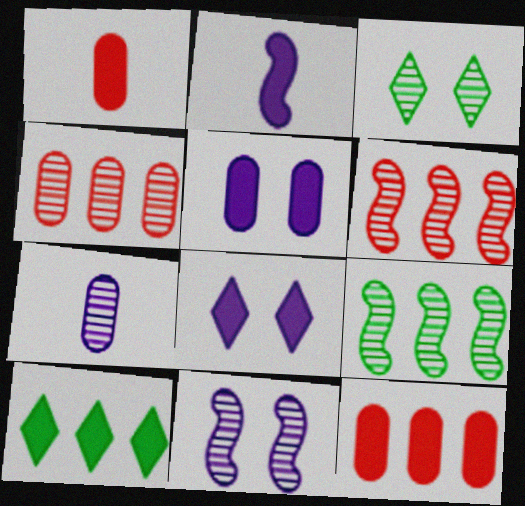[[3, 6, 7]]